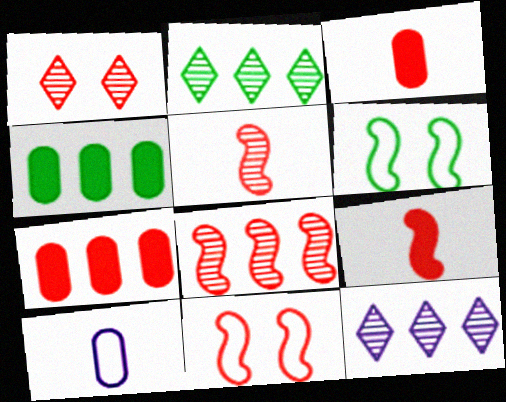[[3, 6, 12], 
[8, 9, 11]]